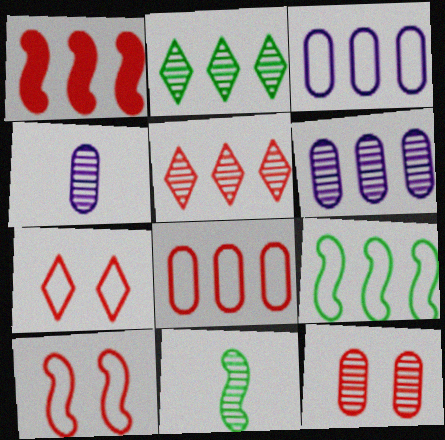[[1, 2, 3], 
[1, 5, 8]]